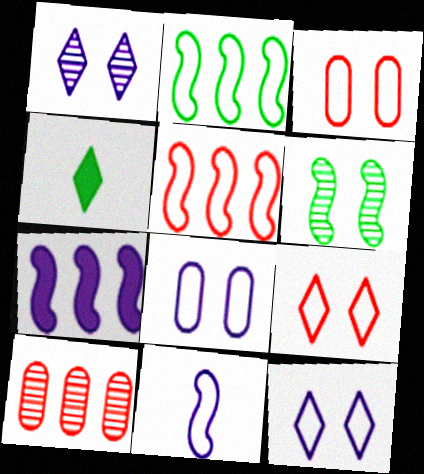[]